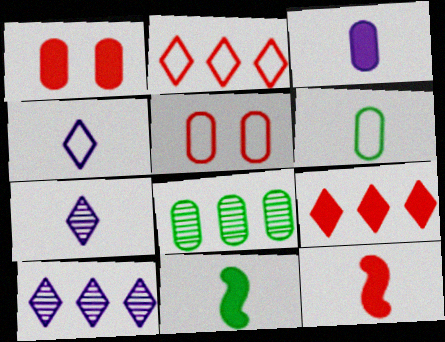[[1, 9, 12], 
[3, 5, 8], 
[5, 10, 11], 
[6, 7, 12]]